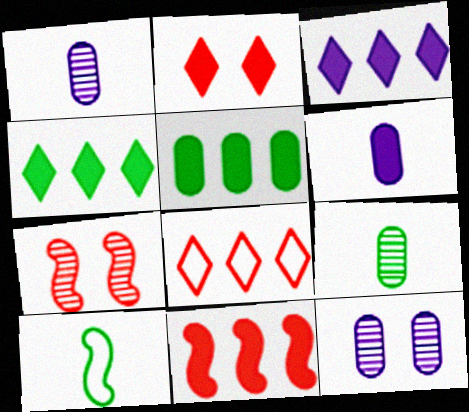[[3, 5, 11]]